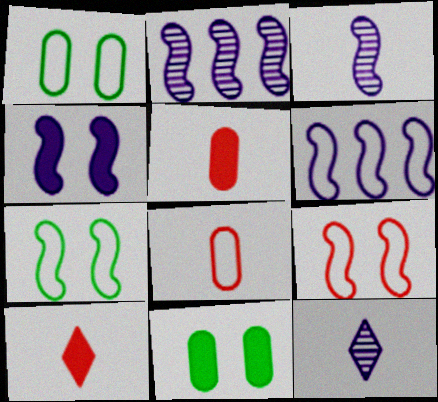[[1, 2, 10], 
[3, 4, 6]]